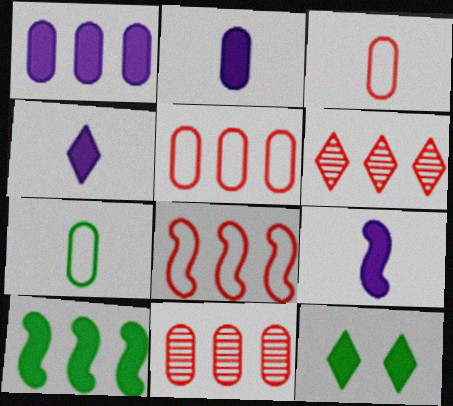[[2, 4, 9]]